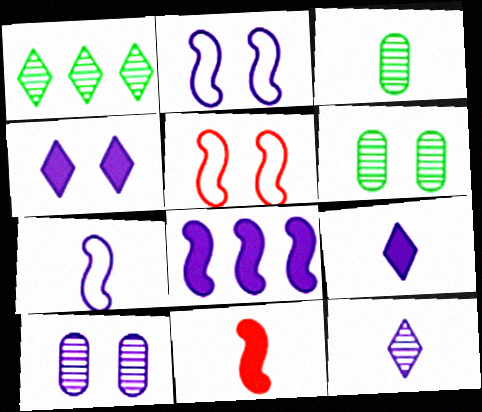[[2, 4, 10], 
[4, 5, 6]]